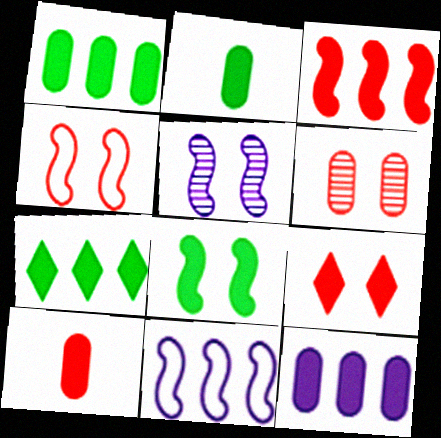[[2, 7, 8], 
[3, 7, 12], 
[3, 9, 10], 
[4, 5, 8], 
[4, 6, 9]]